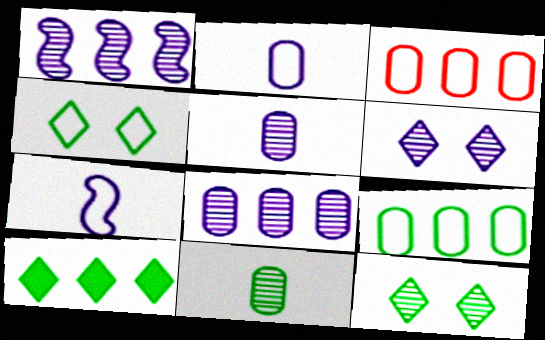[[1, 3, 10], 
[1, 5, 6], 
[3, 4, 7]]